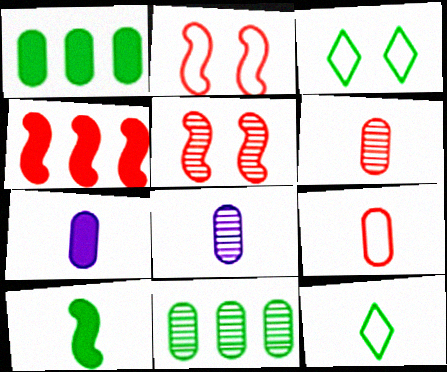[[3, 4, 8], 
[3, 10, 11]]